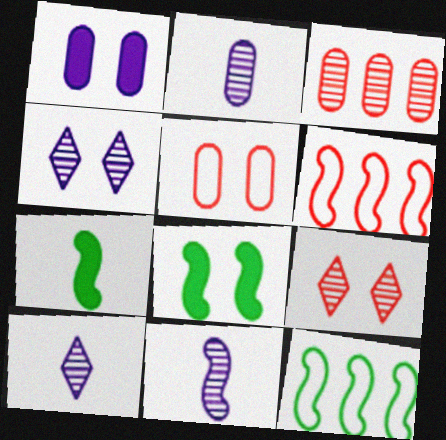[[2, 10, 11], 
[4, 5, 8], 
[6, 8, 11]]